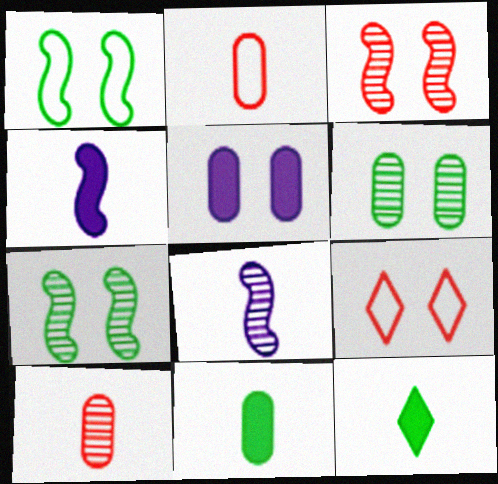[[2, 8, 12], 
[5, 7, 9]]